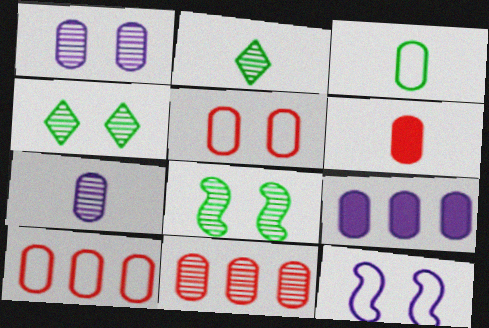[[3, 6, 7], 
[5, 6, 11]]